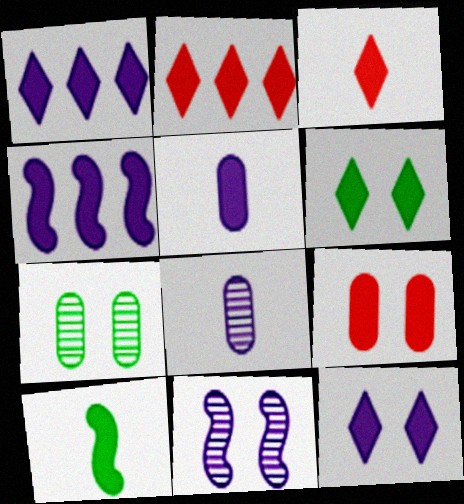[[1, 3, 6], 
[1, 9, 10], 
[3, 5, 10], 
[4, 5, 12]]